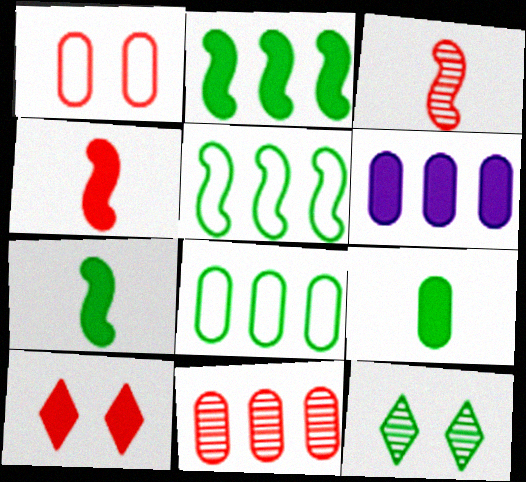[[5, 9, 12], 
[6, 7, 10], 
[6, 8, 11], 
[7, 8, 12]]